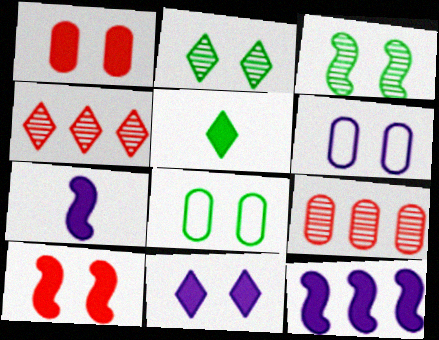[[1, 5, 12], 
[2, 6, 10], 
[4, 7, 8]]